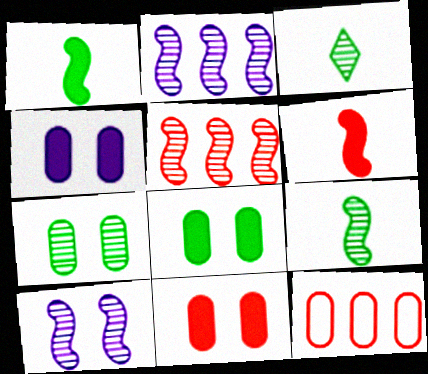[[4, 8, 11], 
[5, 9, 10]]